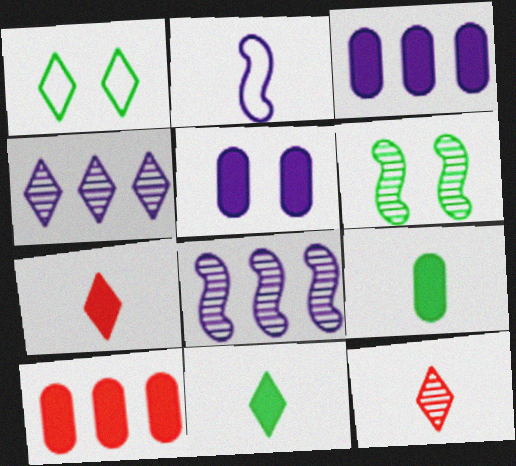[[1, 4, 7], 
[2, 4, 5], 
[2, 9, 12], 
[5, 9, 10]]